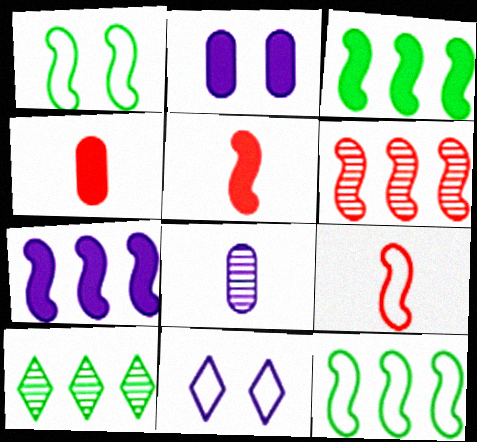[[2, 9, 10], 
[6, 7, 12], 
[7, 8, 11]]